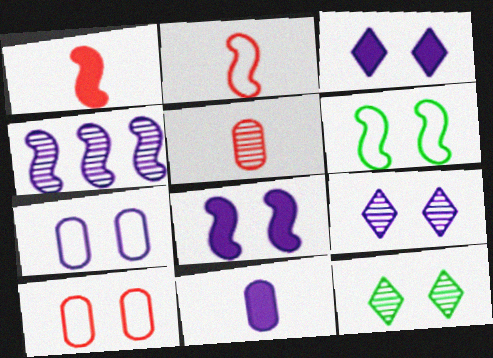[[1, 4, 6], 
[4, 5, 12], 
[7, 8, 9], 
[8, 10, 12]]